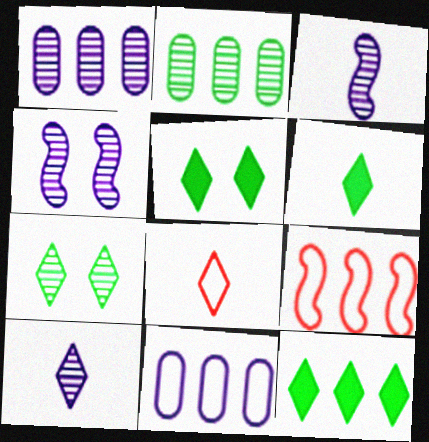[[1, 4, 10], 
[1, 9, 12], 
[5, 6, 12], 
[6, 8, 10]]